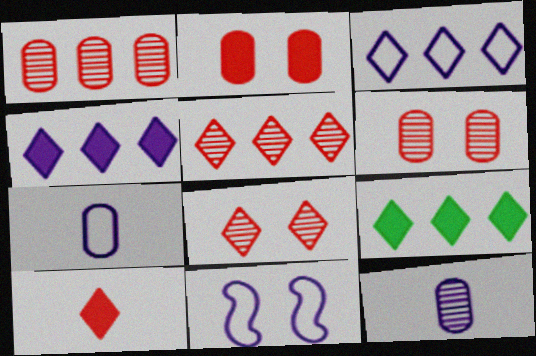[[3, 5, 9], 
[3, 7, 11], 
[4, 11, 12]]